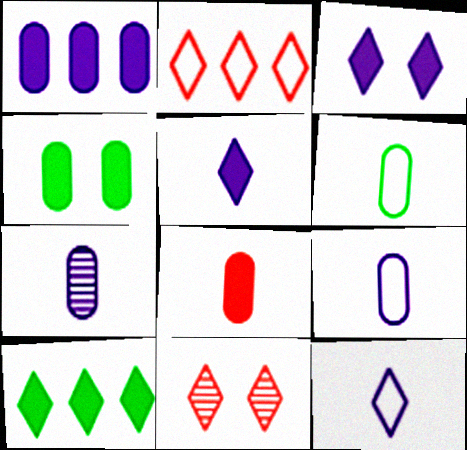[[1, 4, 8], 
[6, 7, 8], 
[10, 11, 12]]